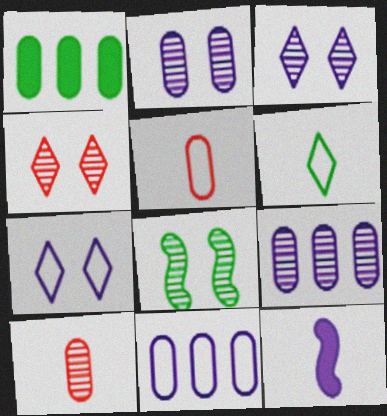[[1, 2, 5], 
[1, 6, 8], 
[2, 4, 8], 
[3, 11, 12], 
[6, 10, 12], 
[7, 9, 12]]